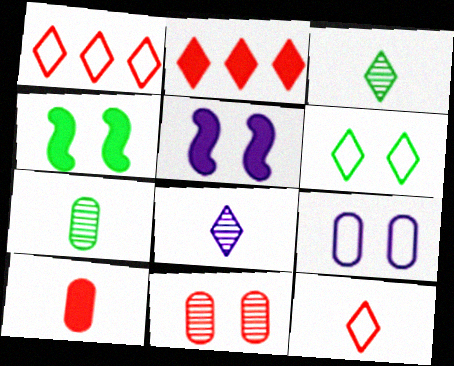[[1, 5, 7], 
[2, 6, 8], 
[5, 6, 11]]